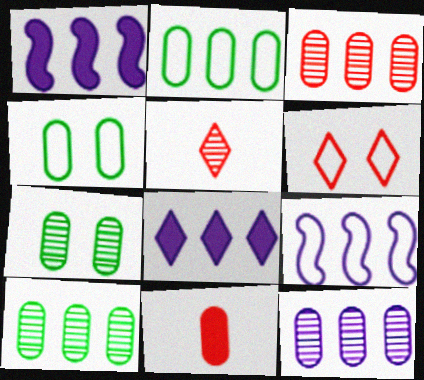[[1, 4, 5], 
[3, 10, 12], 
[4, 11, 12], 
[8, 9, 12]]